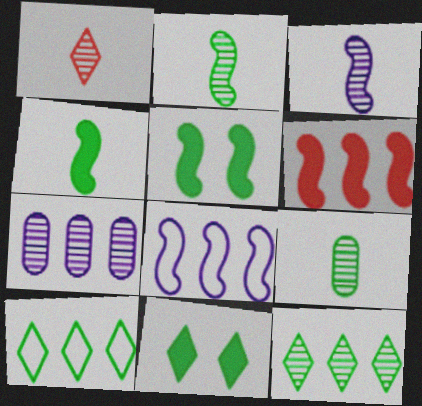[[1, 3, 9], 
[5, 9, 10], 
[6, 7, 10]]